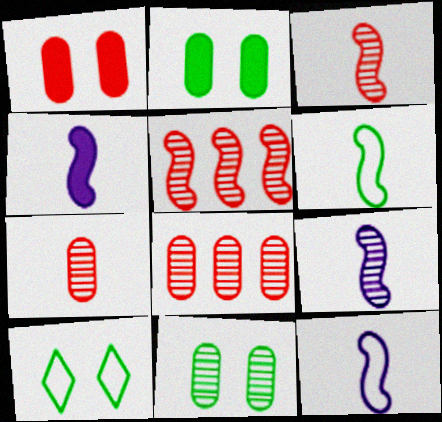[[3, 4, 6], 
[4, 8, 10], 
[4, 9, 12]]